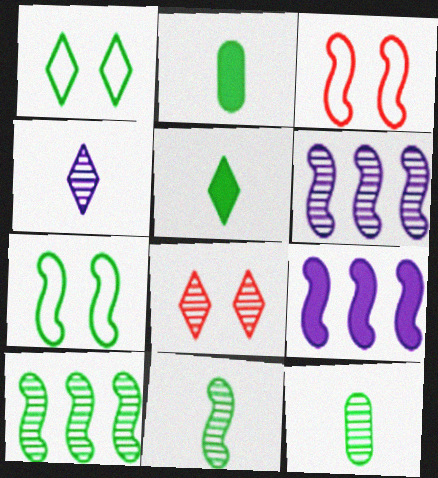[[1, 2, 10], 
[3, 9, 11], 
[6, 8, 12]]